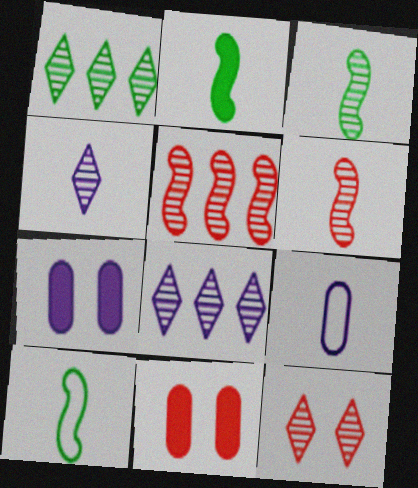[[1, 4, 12], 
[2, 3, 10], 
[8, 10, 11]]